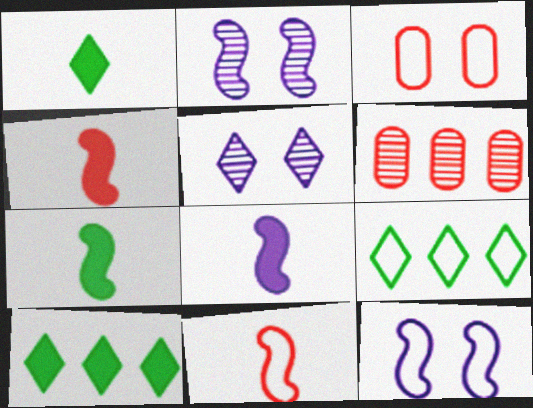[[1, 6, 12], 
[4, 7, 8]]